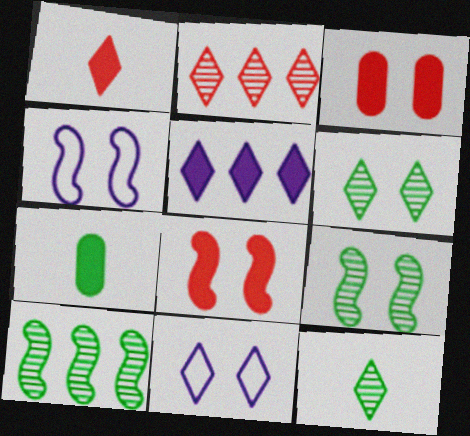[[2, 4, 7], 
[3, 4, 6], 
[3, 9, 11], 
[4, 8, 9], 
[5, 7, 8]]